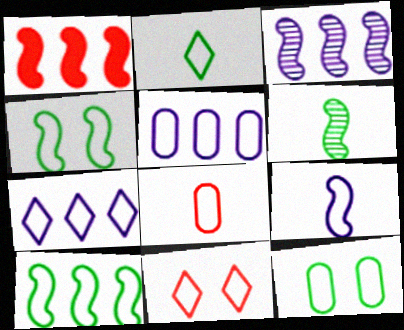[[1, 3, 10], 
[2, 7, 11], 
[2, 8, 9], 
[2, 10, 12], 
[4, 7, 8], 
[5, 8, 12]]